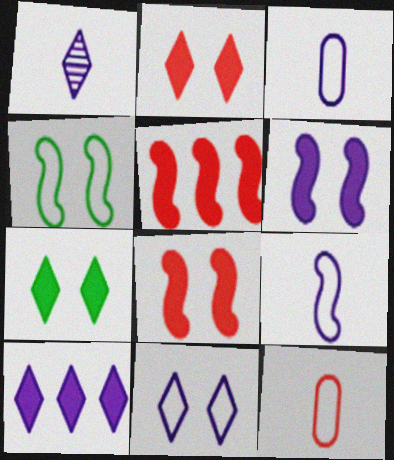[[1, 10, 11]]